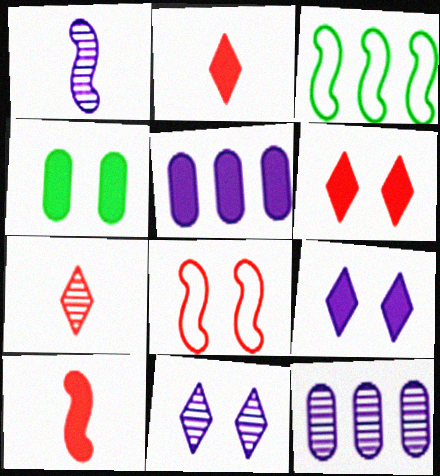[[1, 11, 12], 
[4, 8, 11]]